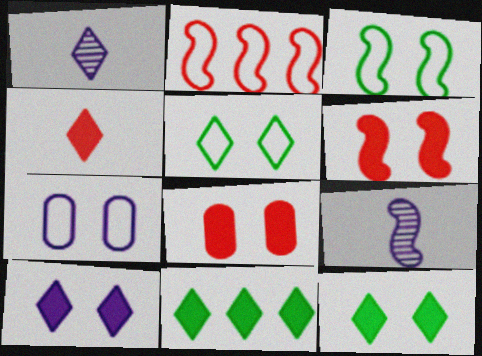[[4, 10, 11]]